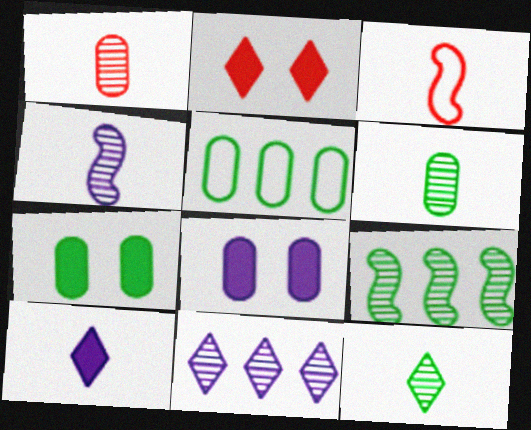[[1, 4, 12], 
[1, 5, 8], 
[2, 4, 5], 
[3, 6, 10], 
[3, 7, 11], 
[5, 6, 7]]